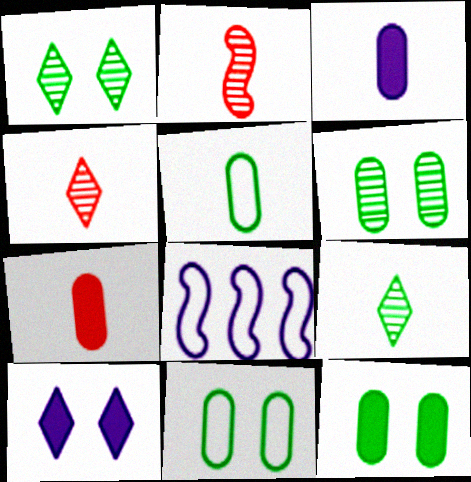[[1, 7, 8], 
[4, 8, 12], 
[6, 11, 12]]